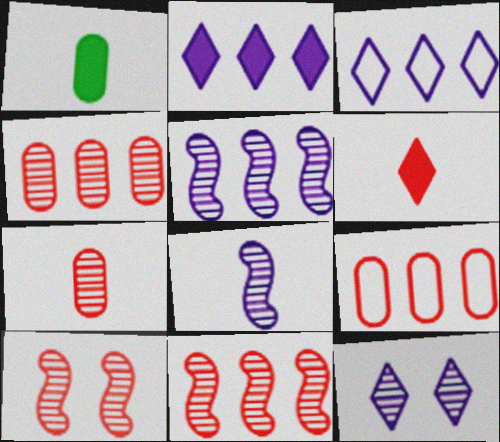[[1, 3, 10], 
[6, 9, 10]]